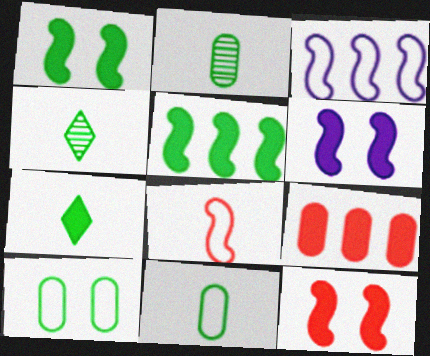[[1, 6, 12], 
[4, 5, 10], 
[6, 7, 9]]